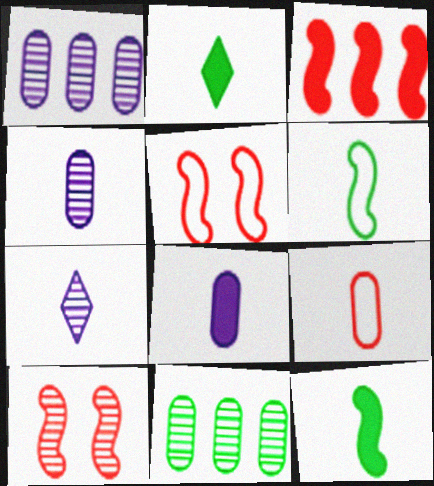[[1, 2, 5], 
[7, 9, 12], 
[7, 10, 11]]